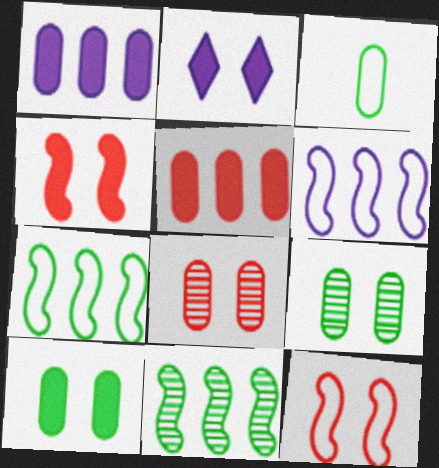[[1, 3, 8], 
[2, 4, 10], 
[2, 9, 12]]